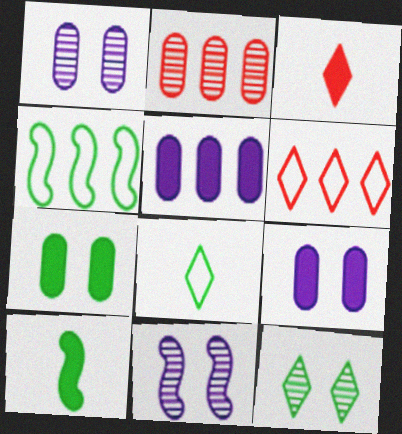[[1, 3, 4], 
[1, 6, 10]]